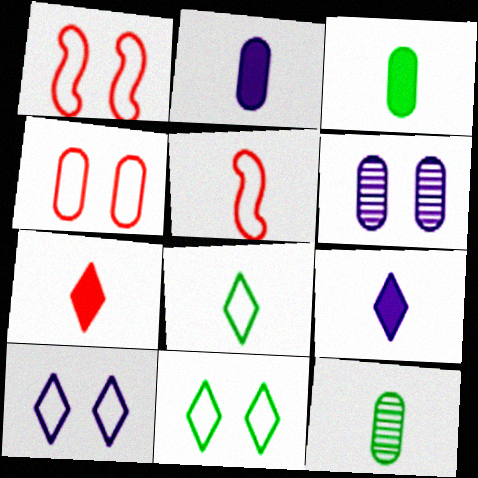[[5, 9, 12]]